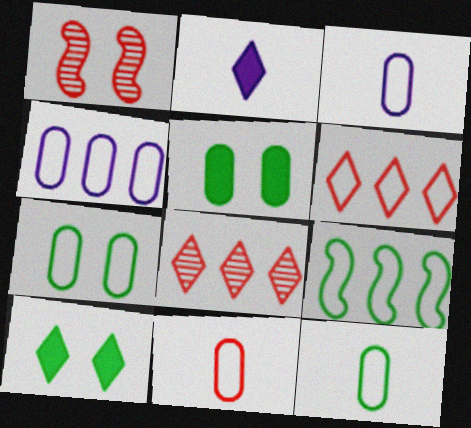[[3, 11, 12], 
[4, 6, 9], 
[4, 7, 11]]